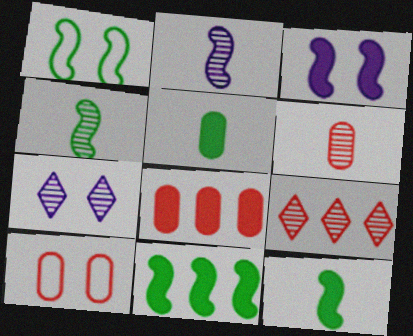[[1, 4, 11], 
[6, 8, 10]]